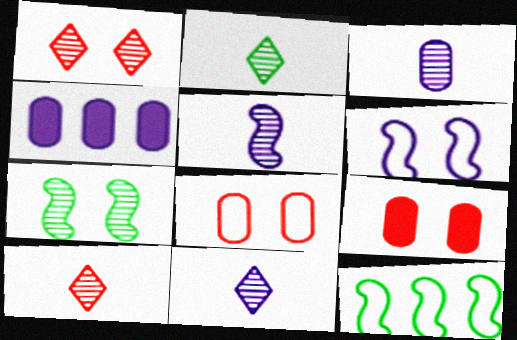[[2, 10, 11], 
[3, 5, 11], 
[4, 6, 11], 
[9, 11, 12]]